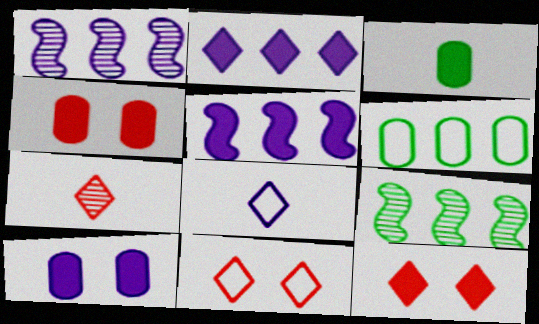[[1, 3, 11], 
[1, 8, 10], 
[3, 5, 12], 
[4, 8, 9]]